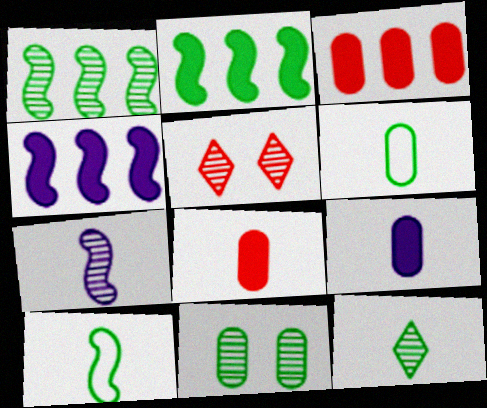[[1, 11, 12], 
[4, 5, 6]]